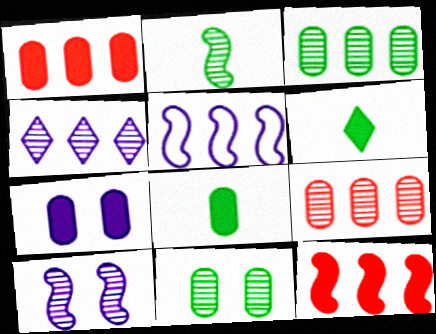[[1, 7, 8], 
[6, 7, 12]]